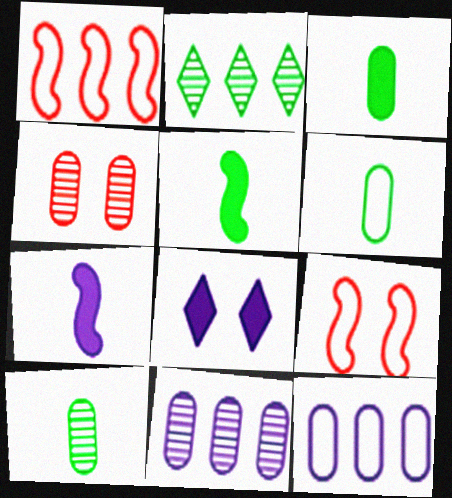[[1, 8, 10], 
[3, 4, 12], 
[3, 6, 10], 
[4, 10, 11]]